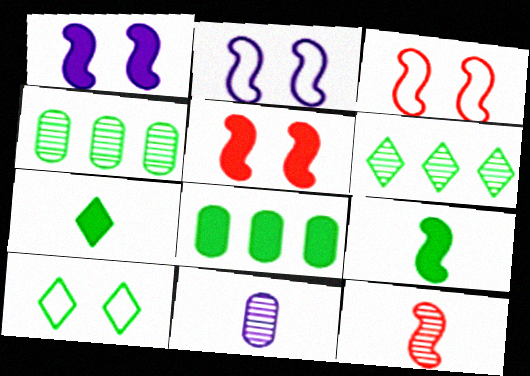[[4, 9, 10], 
[6, 7, 10]]